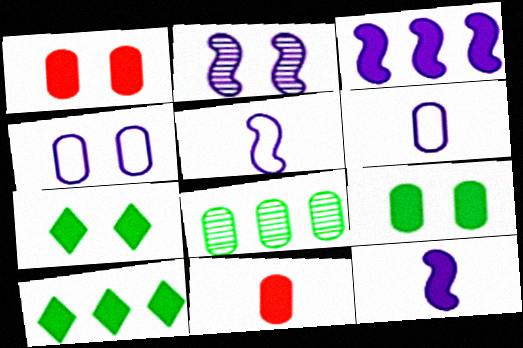[[1, 6, 8], 
[1, 10, 12], 
[2, 3, 5], 
[3, 7, 11], 
[4, 8, 11]]